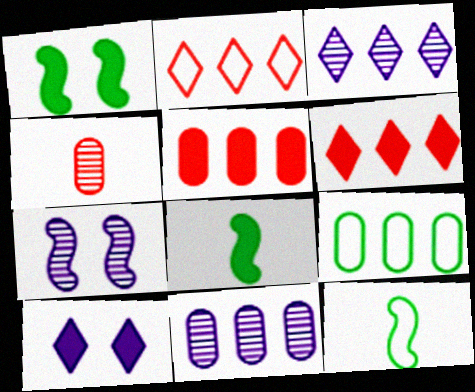[[5, 8, 10], 
[5, 9, 11]]